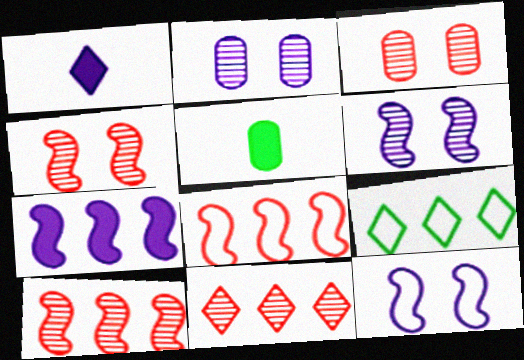[[5, 11, 12]]